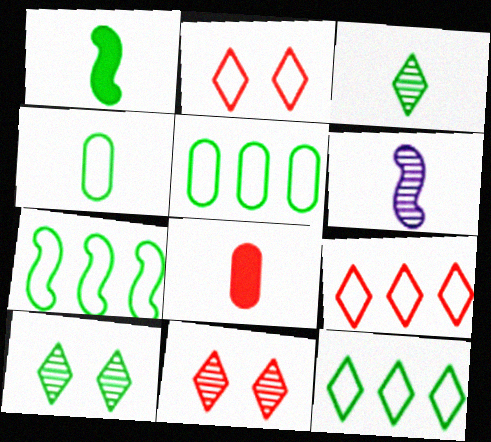[[1, 3, 4], 
[1, 5, 10], 
[5, 7, 12]]